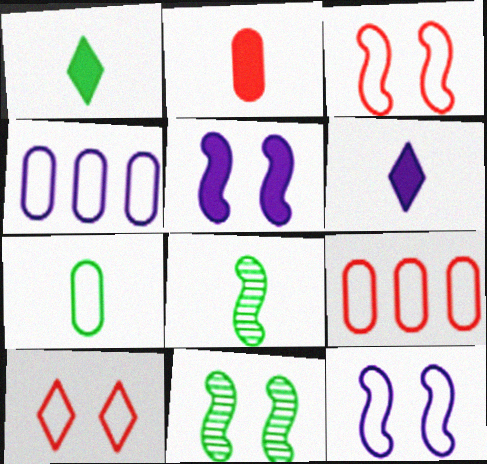[[1, 7, 8], 
[3, 5, 11], 
[6, 9, 11]]